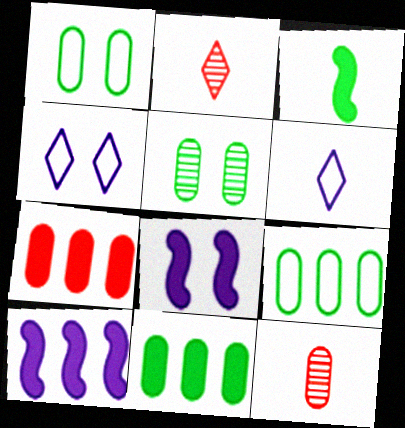[[1, 2, 10], 
[2, 8, 9], 
[3, 6, 12]]